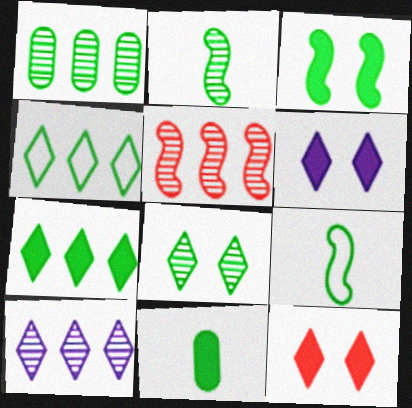[[1, 2, 8], 
[1, 5, 10], 
[3, 7, 11]]